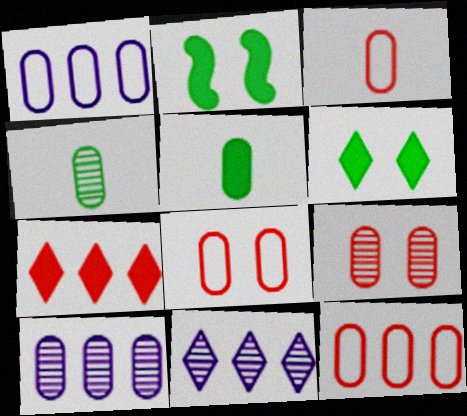[[1, 5, 9], 
[2, 3, 11], 
[3, 8, 12], 
[4, 9, 10], 
[5, 8, 10]]